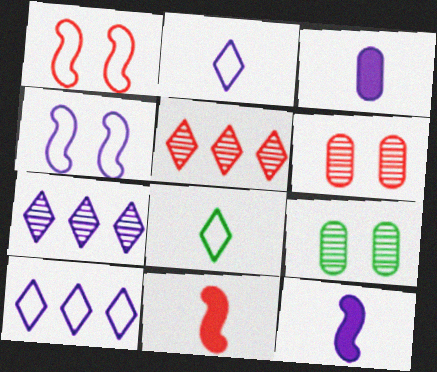[[3, 4, 7], 
[9, 10, 11]]